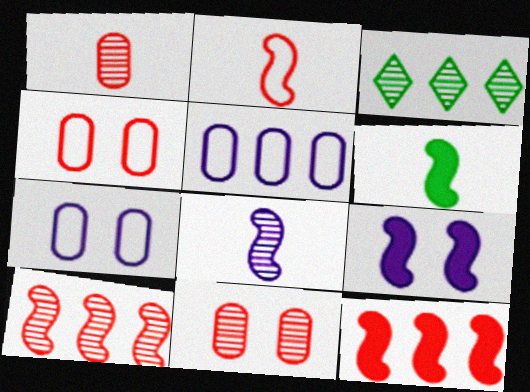[[2, 6, 8], 
[3, 5, 12], 
[3, 8, 11], 
[6, 9, 12]]